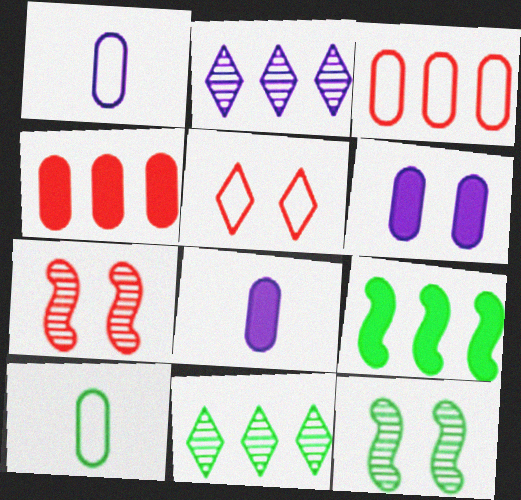[[2, 3, 9], 
[5, 6, 12]]